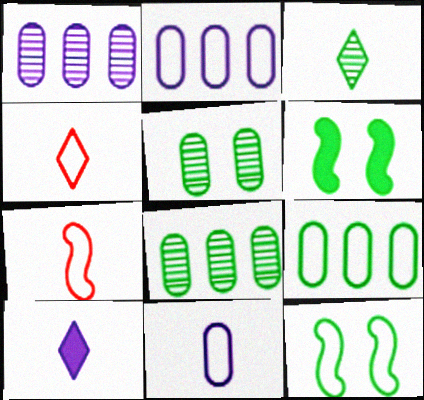[[1, 4, 6], 
[2, 4, 12], 
[3, 4, 10], 
[3, 6, 9]]